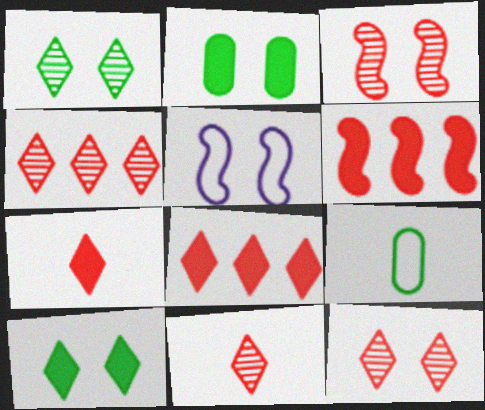[[2, 5, 12], 
[4, 11, 12]]